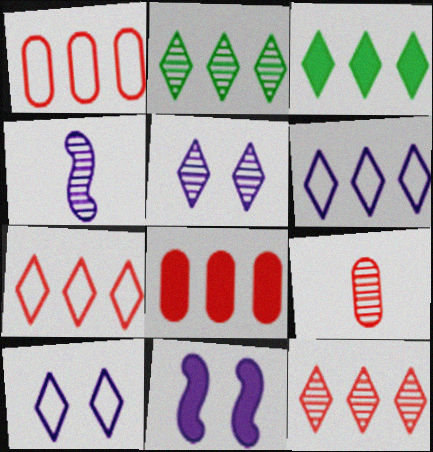[[3, 6, 12]]